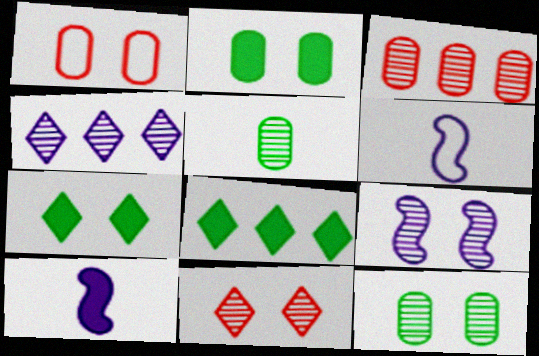[[1, 7, 9], 
[3, 6, 7], 
[9, 11, 12]]